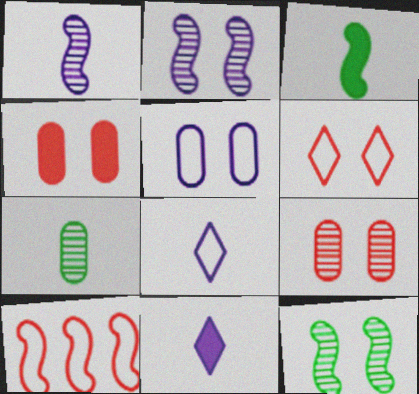[[2, 3, 10]]